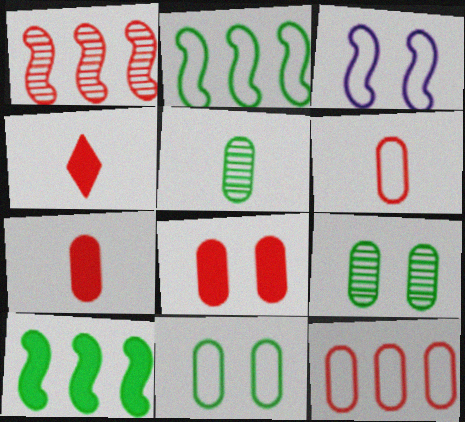[]